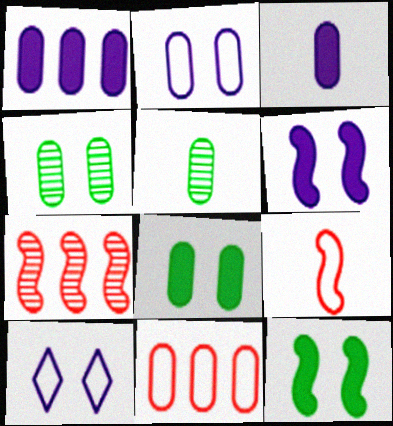[[3, 4, 11]]